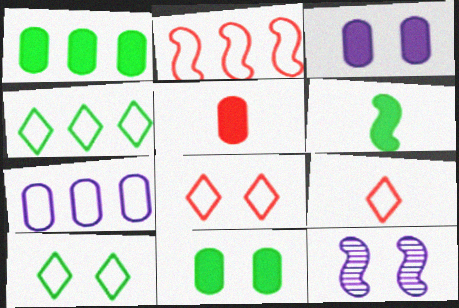[[1, 3, 5], 
[1, 9, 12], 
[2, 4, 7], 
[2, 6, 12], 
[4, 5, 12], 
[8, 11, 12]]